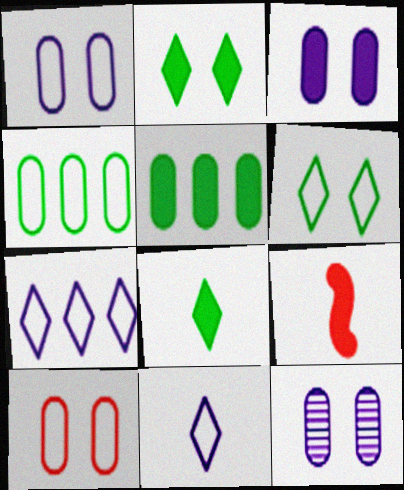[[1, 3, 12]]